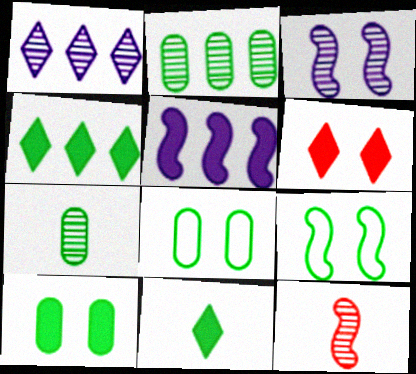[[2, 9, 11], 
[3, 6, 8], 
[4, 7, 9], 
[5, 9, 12]]